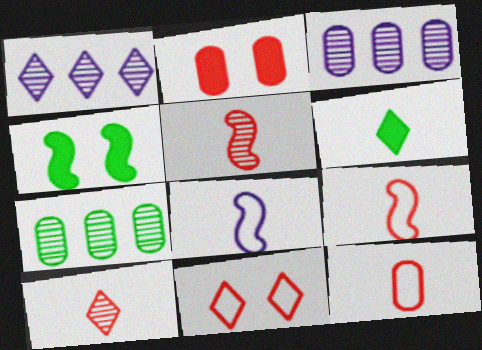[[1, 4, 12], 
[1, 6, 11]]